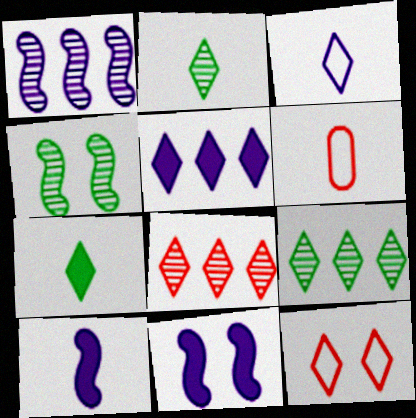[[2, 5, 12], 
[2, 6, 10], 
[4, 5, 6], 
[6, 9, 11]]